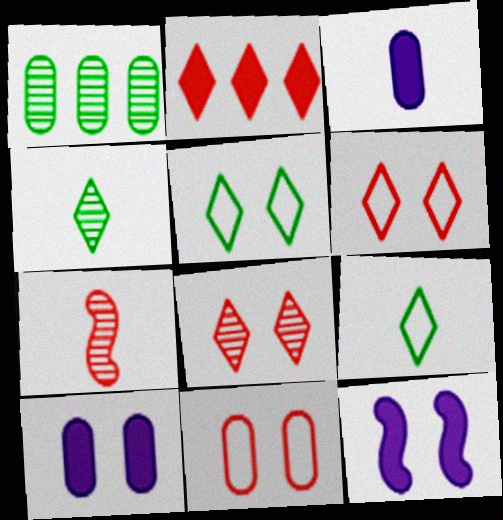[[1, 3, 11], 
[2, 7, 11], 
[3, 7, 9]]